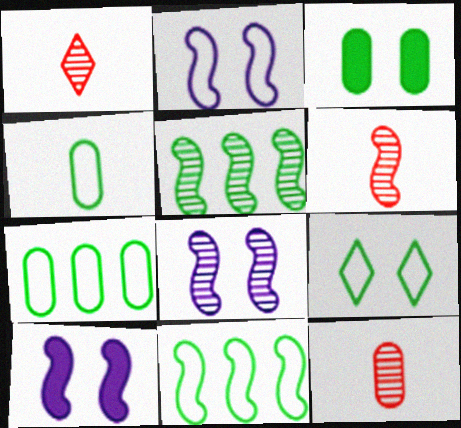[[1, 6, 12], 
[1, 7, 10], 
[2, 8, 10], 
[4, 9, 11], 
[5, 6, 8], 
[6, 10, 11]]